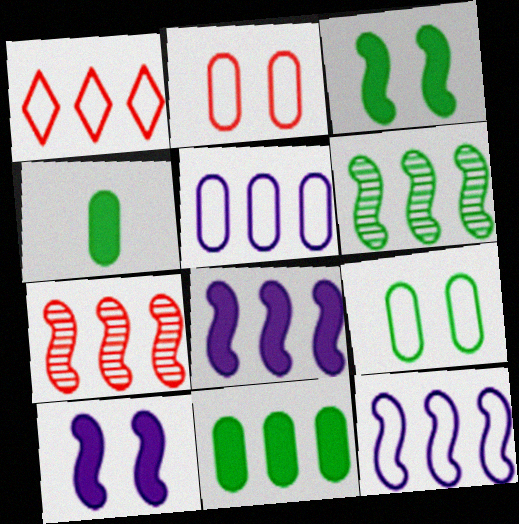[]